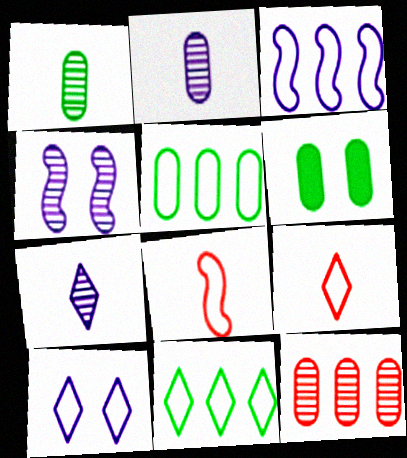[[1, 5, 6], 
[5, 8, 10], 
[9, 10, 11]]